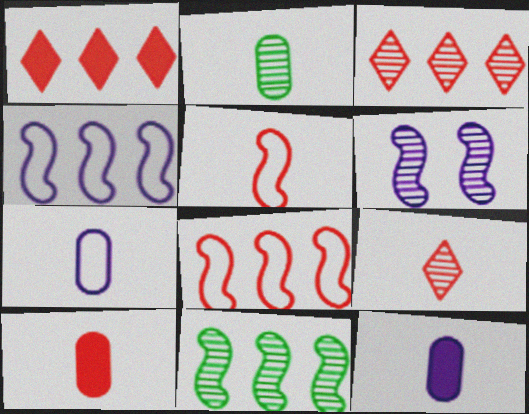[[2, 3, 6], 
[2, 7, 10], 
[5, 9, 10]]